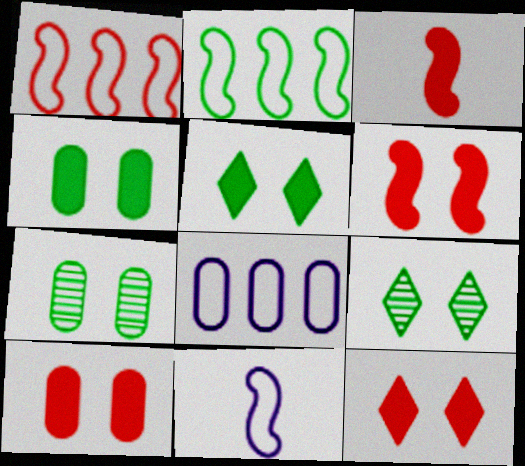[[3, 8, 9], 
[6, 10, 12]]